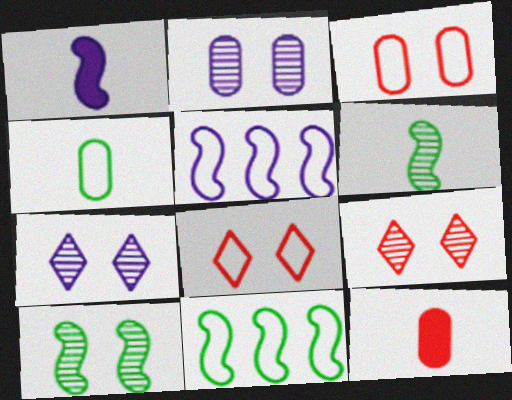[[2, 9, 10], 
[4, 5, 8], 
[7, 11, 12]]